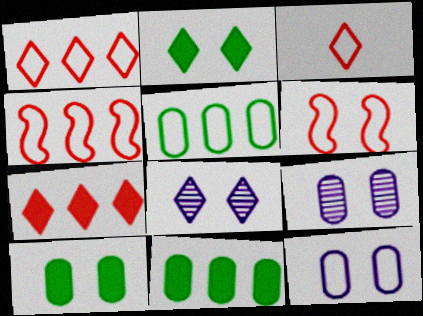[[2, 6, 9], 
[6, 8, 10]]